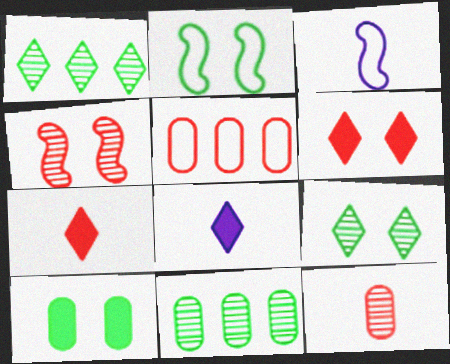[[2, 9, 10], 
[3, 6, 11], 
[4, 5, 7]]